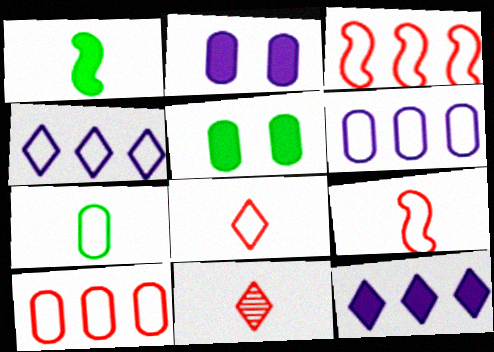[]